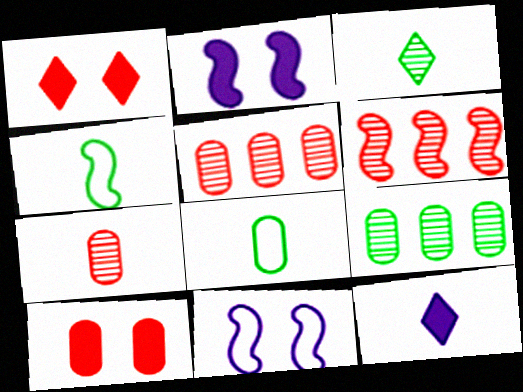[[2, 4, 6], 
[4, 7, 12]]